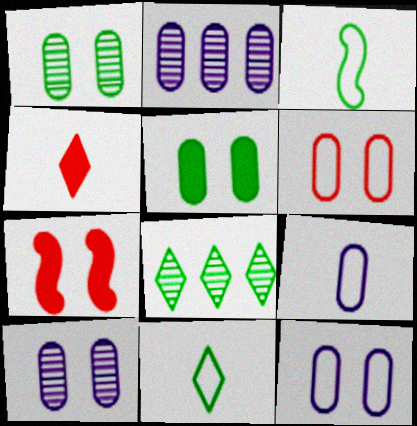[[2, 7, 11], 
[3, 5, 8], 
[5, 6, 10], 
[7, 8, 9]]